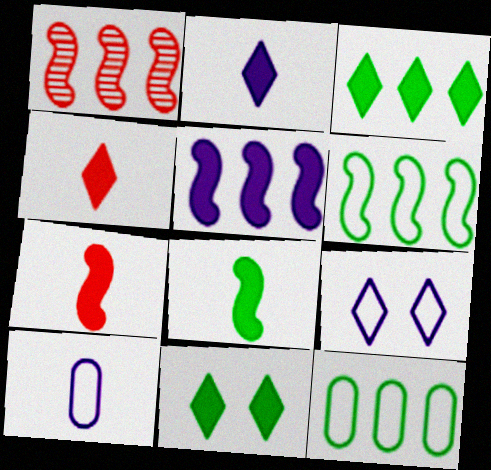[[1, 5, 6], 
[1, 10, 11]]